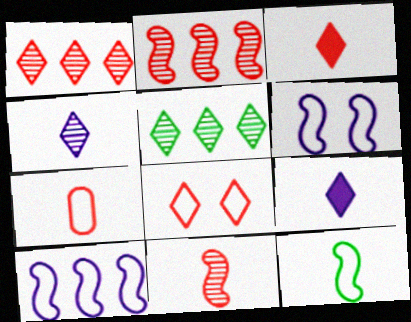[[1, 3, 8], 
[3, 7, 11], 
[5, 8, 9]]